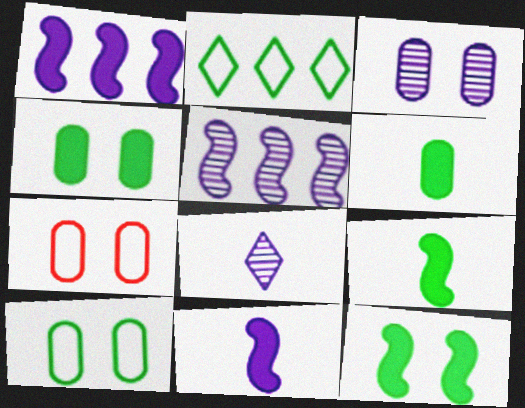[[3, 4, 7], 
[3, 5, 8]]